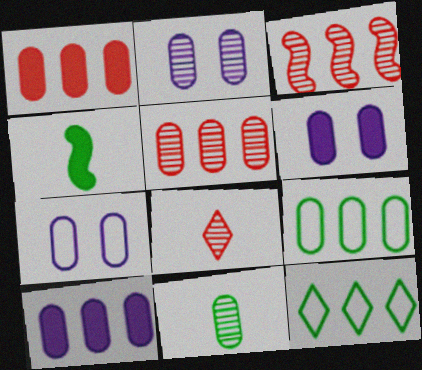[[1, 7, 11], 
[2, 5, 11], 
[2, 6, 7], 
[3, 10, 12], 
[5, 9, 10]]